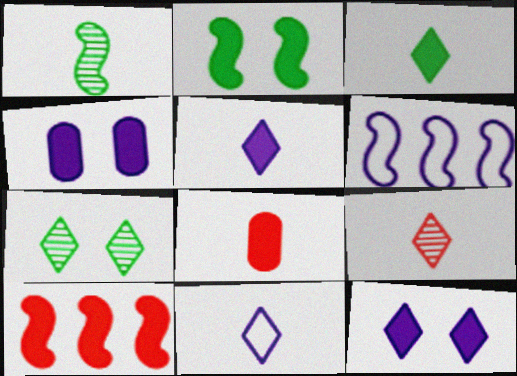[[1, 8, 11], 
[3, 4, 10], 
[3, 9, 11], 
[6, 7, 8]]